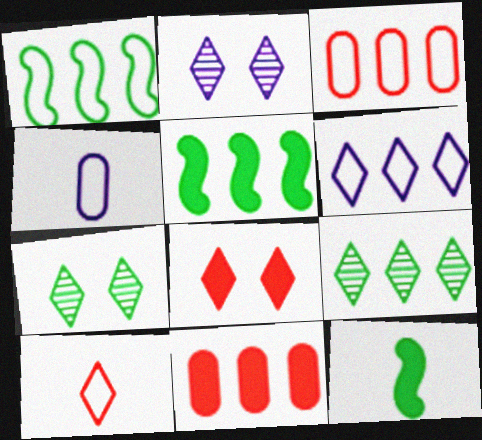[[1, 3, 6], 
[2, 3, 12]]